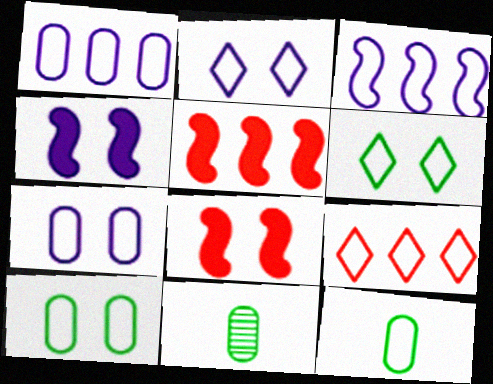[[2, 5, 11], 
[4, 9, 11]]